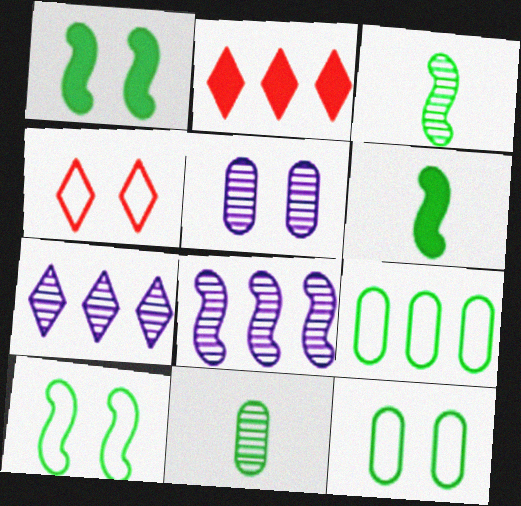[[1, 4, 5], 
[2, 8, 9]]